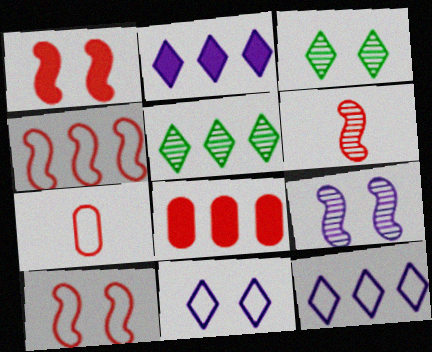[[1, 4, 6]]